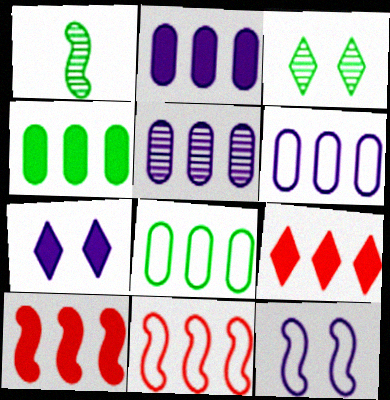[[1, 10, 12], 
[2, 5, 6]]